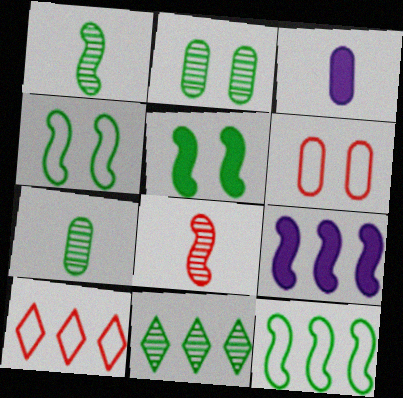[[1, 2, 11], 
[1, 5, 12], 
[4, 8, 9]]